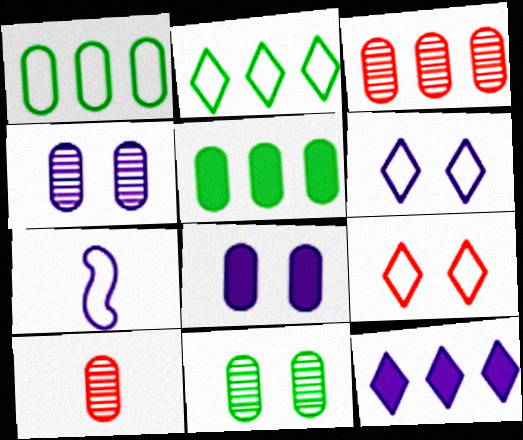[[1, 7, 9], 
[1, 8, 10], 
[4, 7, 12]]